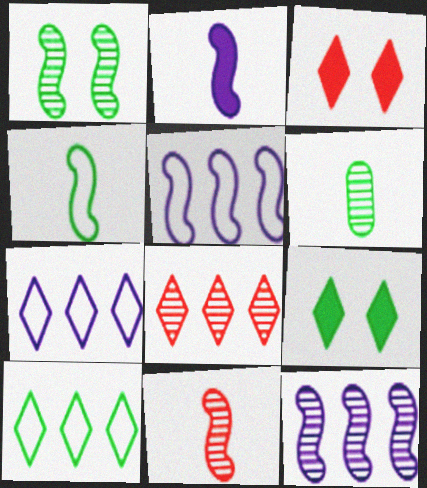[[1, 11, 12], 
[2, 4, 11], 
[3, 5, 6]]